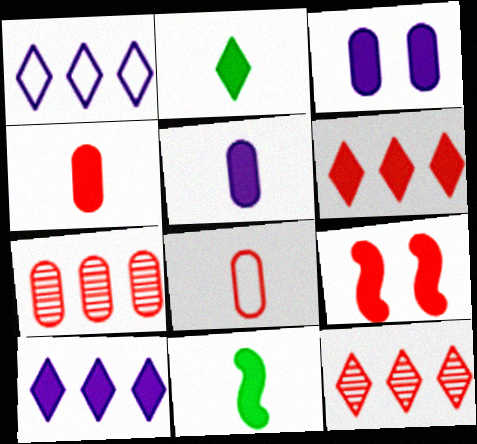[[3, 6, 11], 
[4, 6, 9], 
[8, 9, 12]]